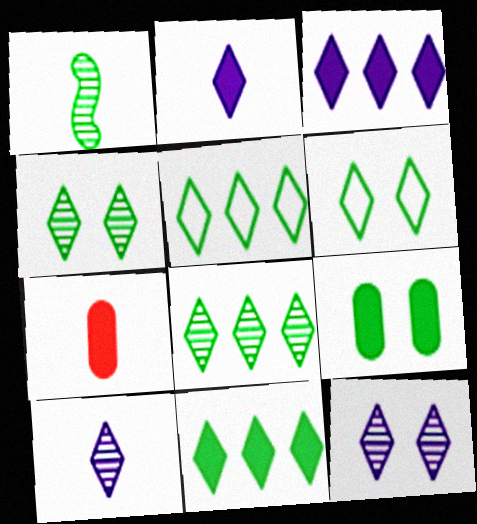[[1, 5, 9], 
[5, 8, 11]]